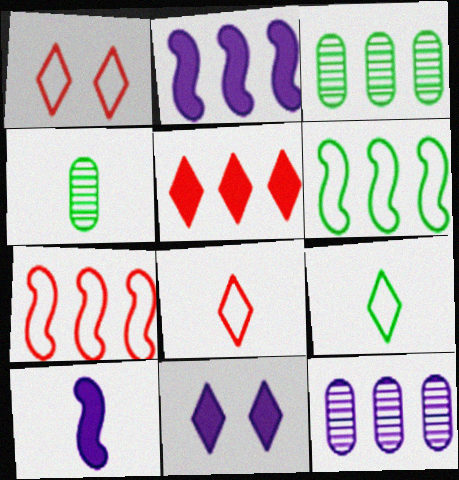[[1, 2, 4], 
[1, 3, 10], 
[4, 7, 11], 
[4, 8, 10], 
[5, 6, 12]]